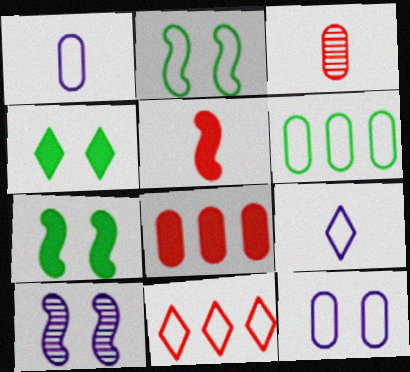[[1, 2, 11]]